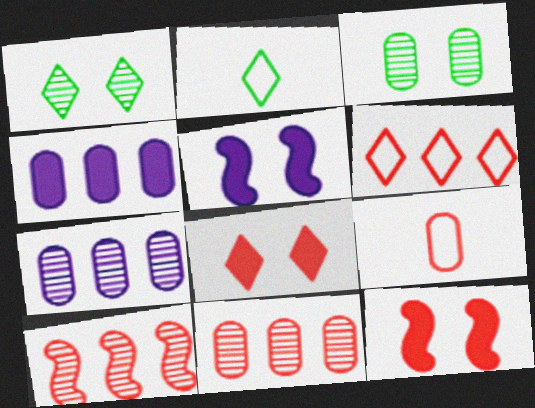[[2, 5, 11], 
[2, 7, 12], 
[3, 4, 9], 
[8, 9, 10]]